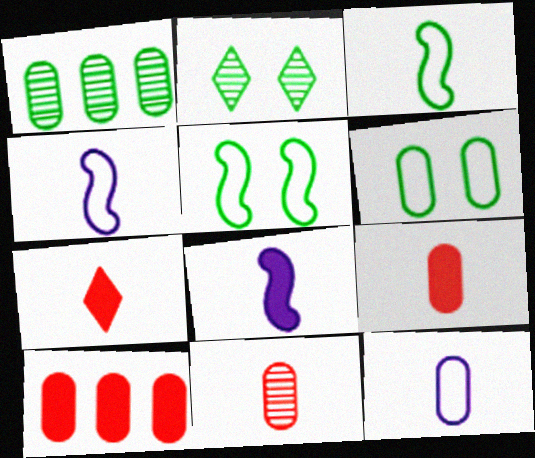[[2, 4, 10]]